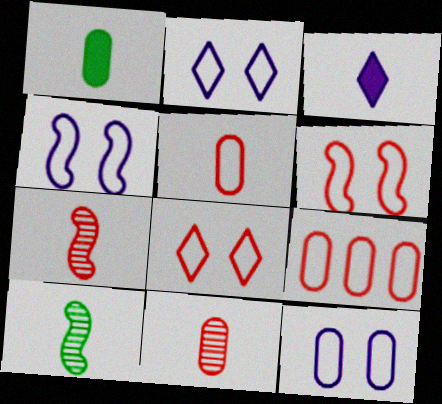[[2, 4, 12], 
[3, 5, 10]]